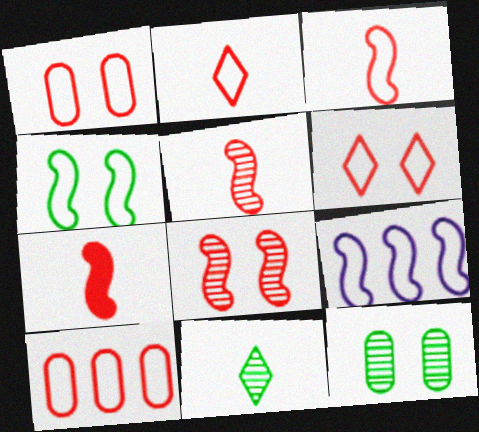[[3, 4, 9], 
[3, 5, 7], 
[3, 6, 10]]